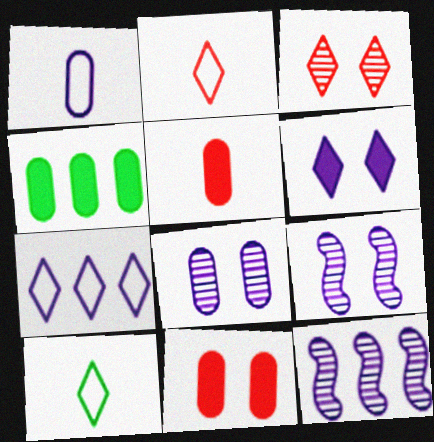[[1, 6, 12], 
[2, 4, 9], 
[10, 11, 12]]